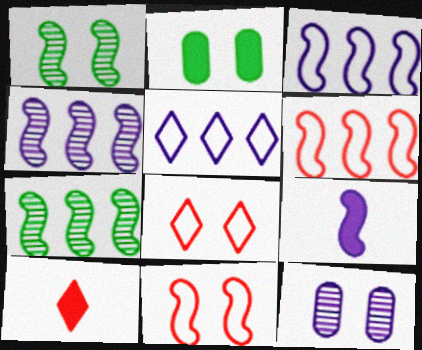[[1, 6, 9], 
[5, 9, 12], 
[7, 9, 11]]